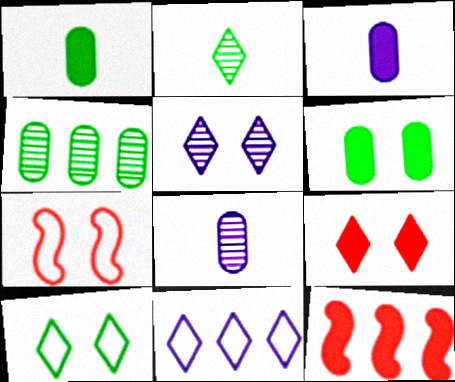[[2, 9, 11], 
[4, 11, 12], 
[5, 6, 7], 
[5, 9, 10], 
[8, 10, 12]]